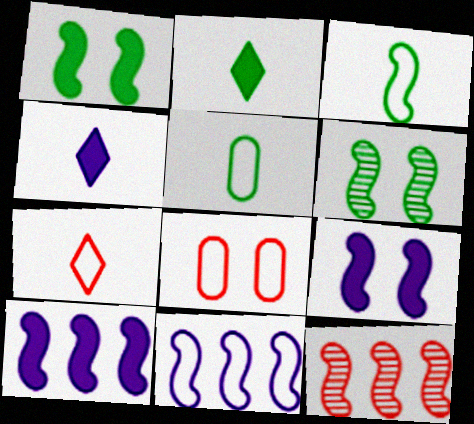[[3, 9, 12]]